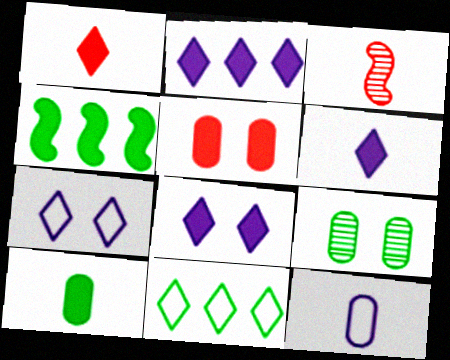[[2, 6, 8], 
[4, 5, 6]]